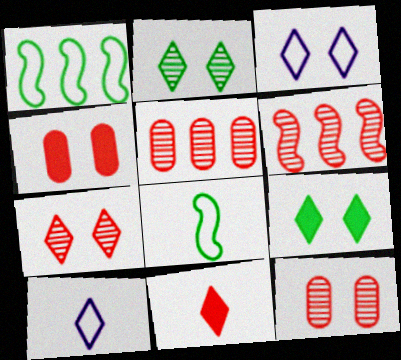[[3, 7, 9]]